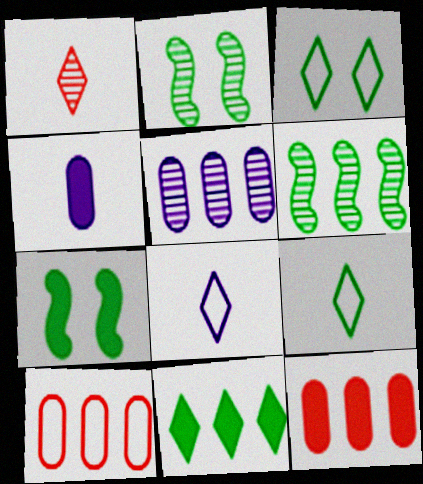[[1, 2, 5], 
[2, 8, 12]]